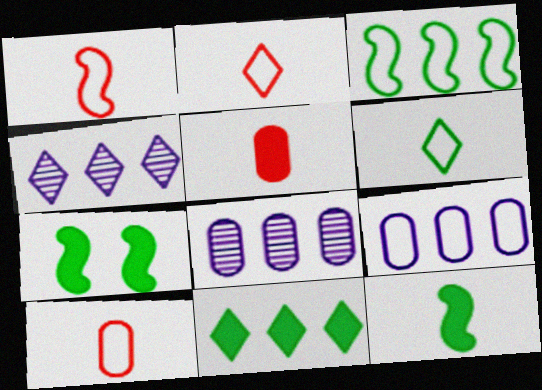[[1, 2, 10], 
[2, 7, 8], 
[4, 7, 10]]